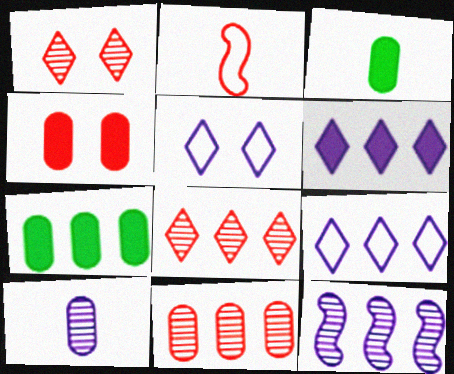[[2, 4, 8]]